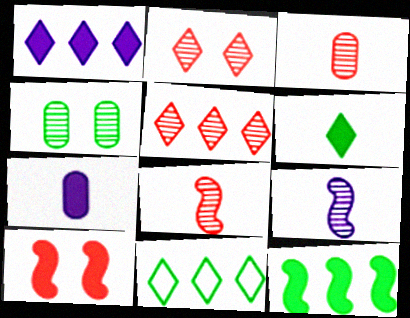[[1, 5, 11], 
[4, 5, 9]]